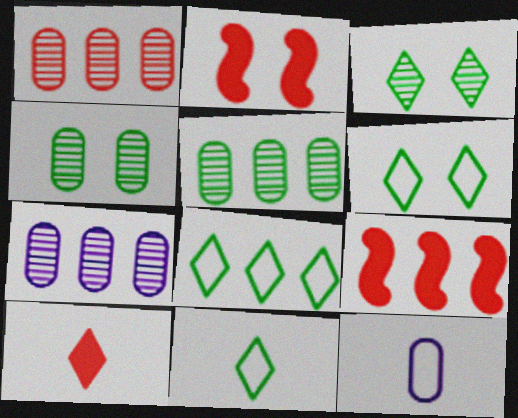[[1, 5, 7], 
[2, 7, 11], 
[3, 9, 12], 
[6, 8, 11], 
[7, 8, 9]]